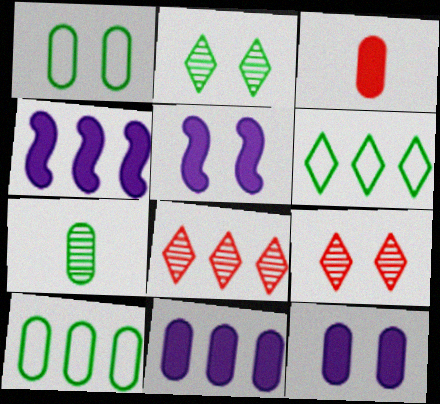[[1, 5, 9], 
[4, 8, 10]]